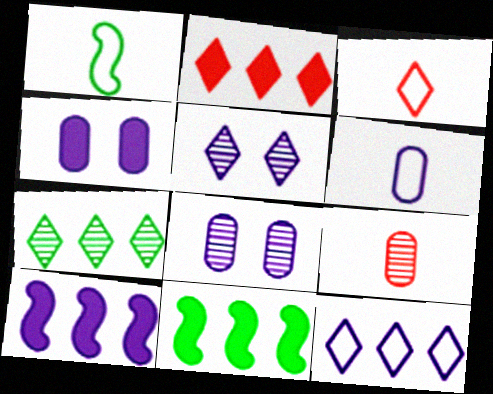[[1, 2, 8], 
[1, 3, 6], 
[2, 7, 12], 
[3, 8, 11], 
[5, 6, 10]]